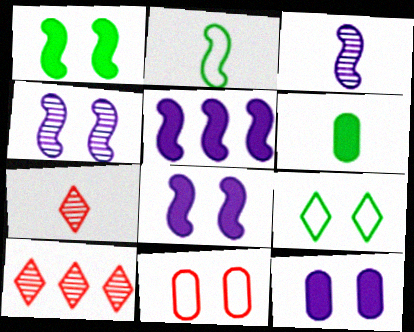[[2, 10, 12]]